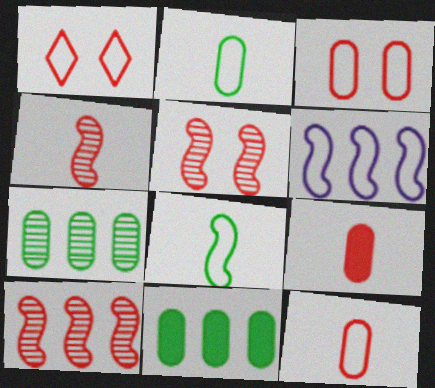[[1, 2, 6], 
[1, 9, 10], 
[4, 5, 10]]